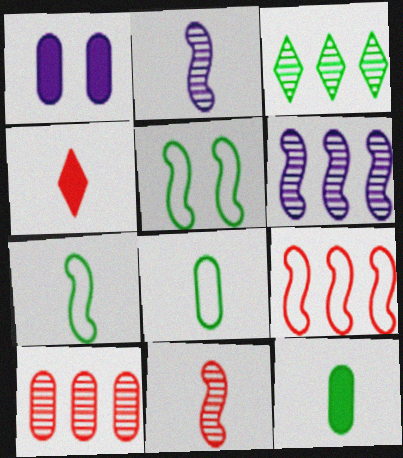[[1, 8, 10], 
[2, 4, 8], 
[3, 5, 12], 
[3, 6, 10]]